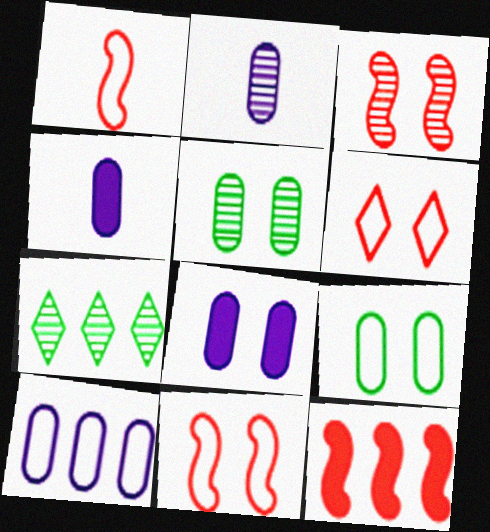[[1, 3, 12], 
[1, 7, 8], 
[2, 3, 7], 
[2, 8, 10], 
[4, 7, 11], 
[7, 10, 12]]